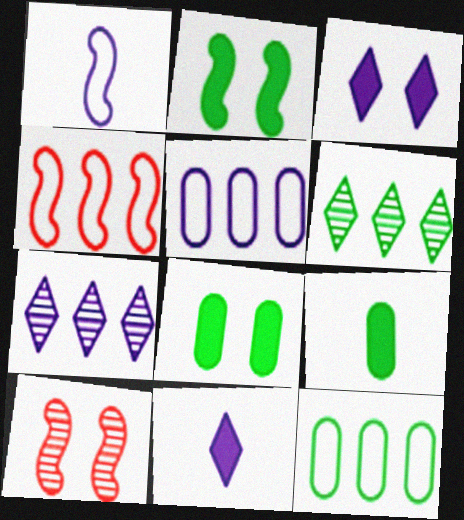[[10, 11, 12]]